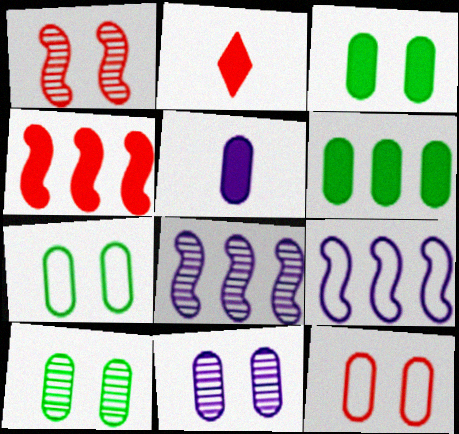[[2, 7, 8], 
[2, 9, 10], 
[3, 7, 10], 
[3, 11, 12]]